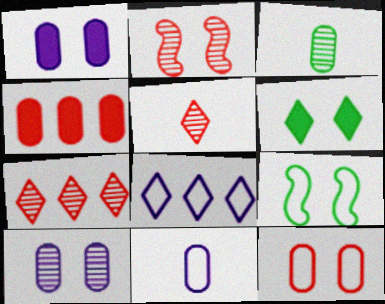[[5, 6, 8]]